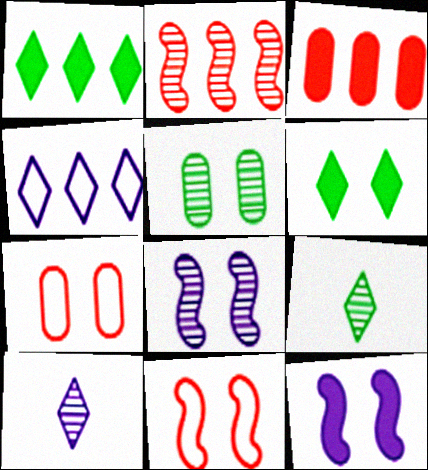[[2, 5, 10], 
[6, 7, 8]]